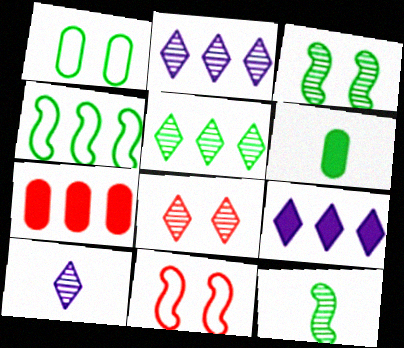[[2, 4, 7], 
[2, 6, 11], 
[5, 8, 10]]